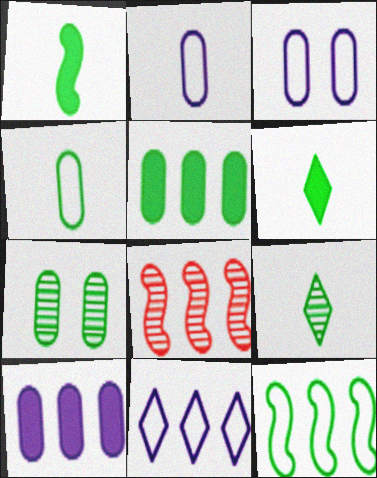[[1, 4, 9], 
[3, 6, 8], 
[4, 5, 7], 
[5, 8, 11], 
[6, 7, 12]]